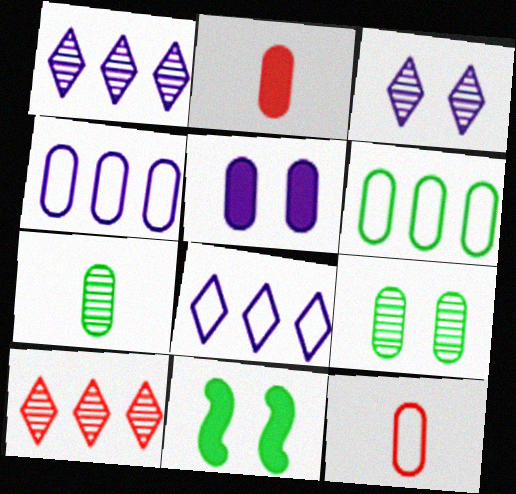[[1, 11, 12], 
[2, 4, 9]]